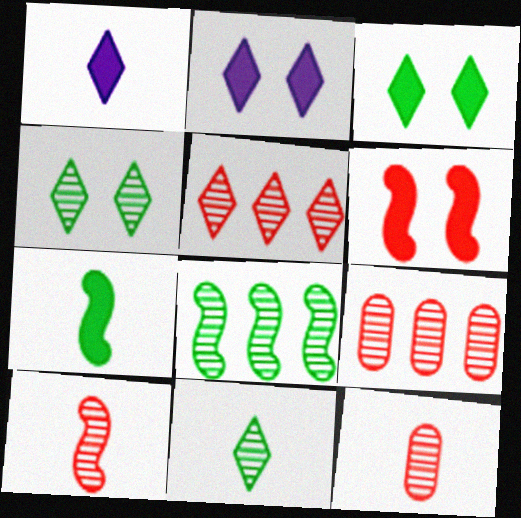[]